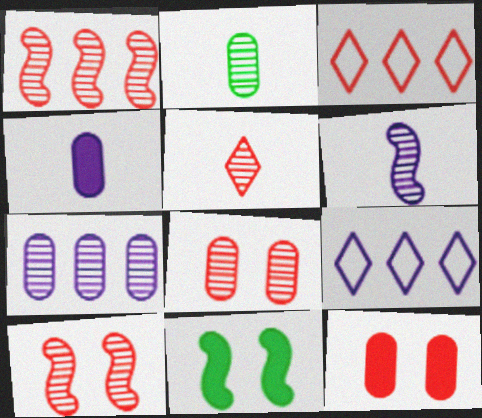[[1, 5, 8], 
[2, 5, 6], 
[2, 7, 8]]